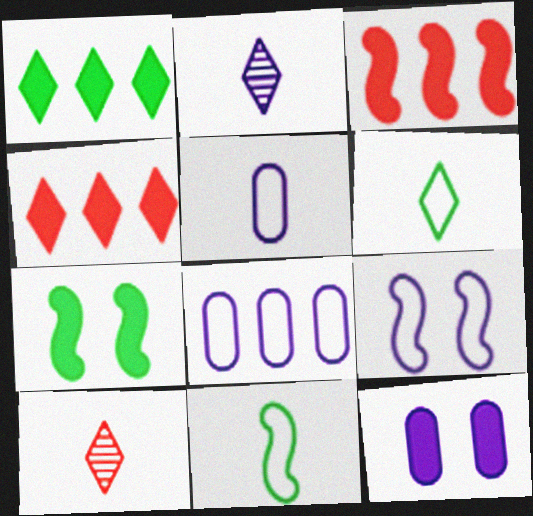[[7, 8, 10]]